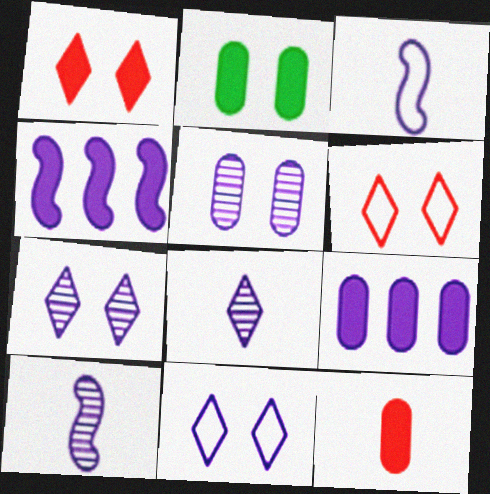[[2, 9, 12], 
[3, 7, 9], 
[9, 10, 11]]